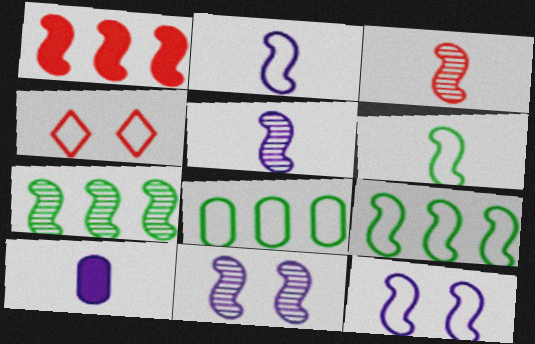[[1, 6, 11], 
[2, 4, 8], 
[3, 7, 11], 
[4, 7, 10]]